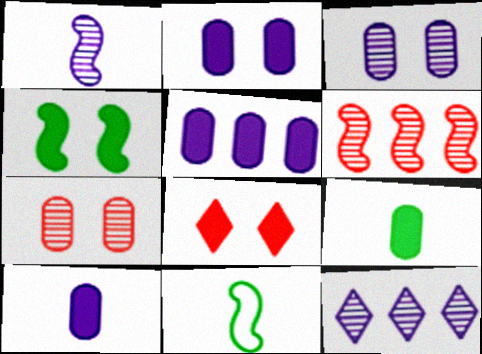[[1, 3, 12], 
[2, 4, 8], 
[2, 5, 10]]